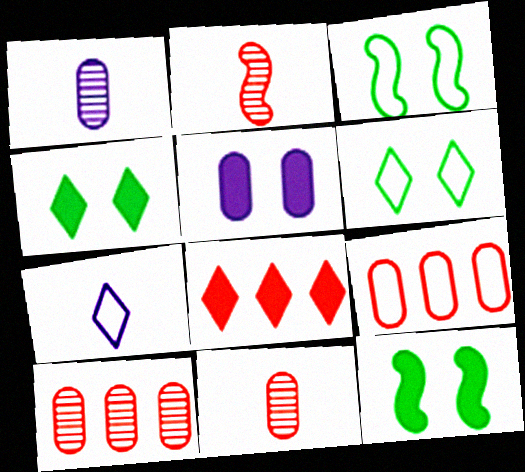[[1, 3, 8], 
[3, 7, 9], 
[7, 10, 12]]